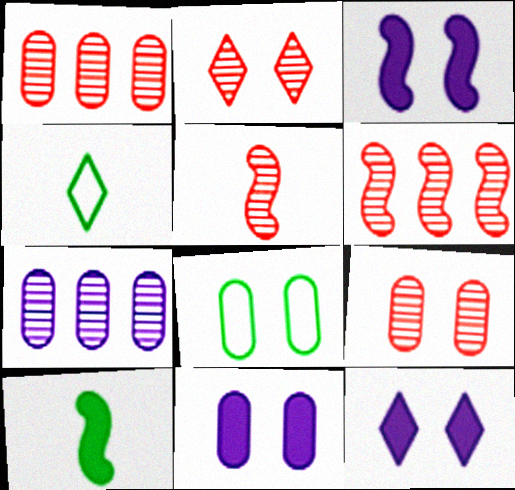[[1, 2, 5], 
[1, 3, 4], 
[2, 3, 8], 
[3, 11, 12], 
[4, 6, 11], 
[8, 9, 11]]